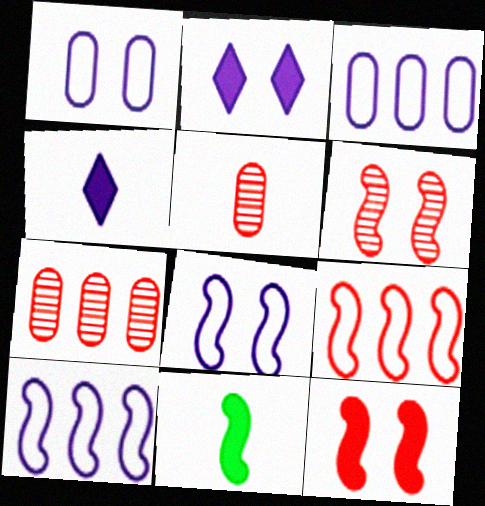[[6, 10, 11]]